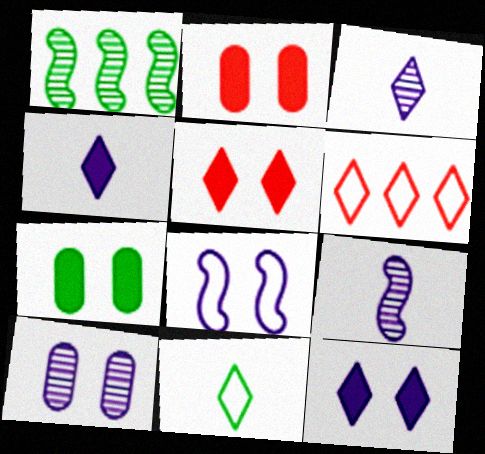[[1, 7, 11], 
[6, 7, 9], 
[8, 10, 12]]